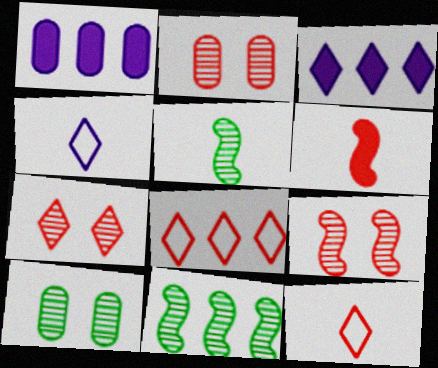[[1, 8, 11], 
[2, 6, 8], 
[2, 7, 9]]